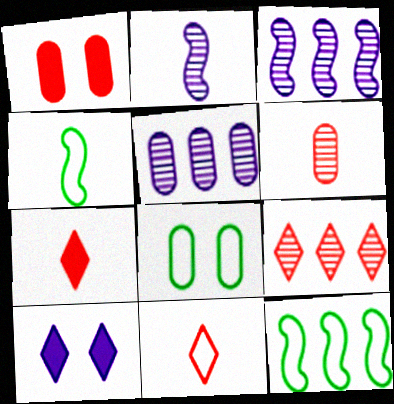[[3, 7, 8], 
[6, 10, 12]]